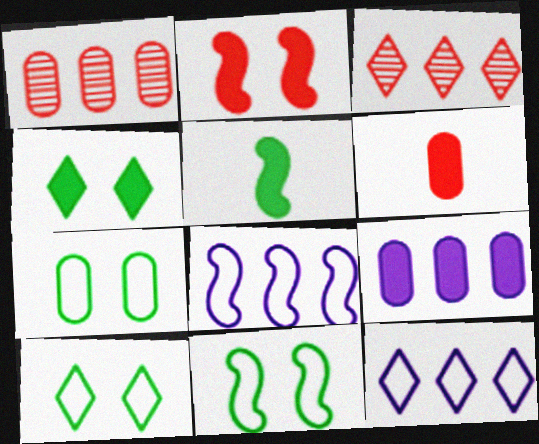[[7, 10, 11]]